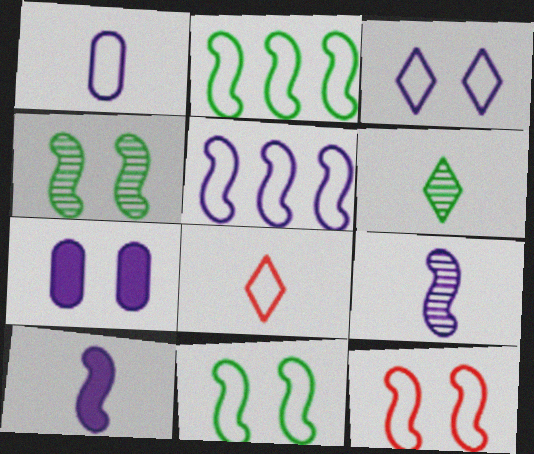[[1, 3, 5]]